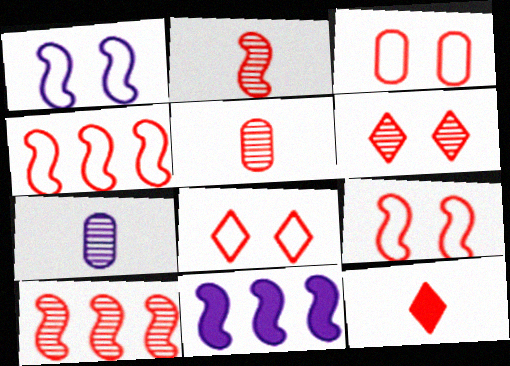[[3, 8, 9], 
[3, 10, 12], 
[5, 6, 10]]